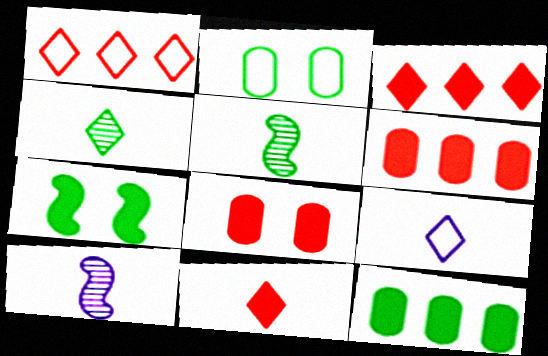[[2, 3, 10], 
[4, 9, 11]]